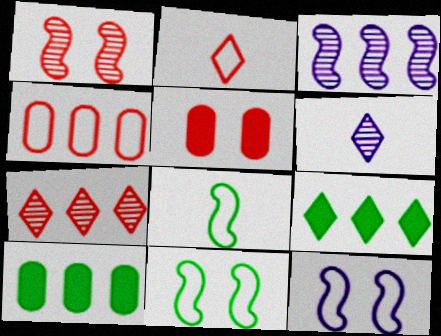[[3, 4, 9]]